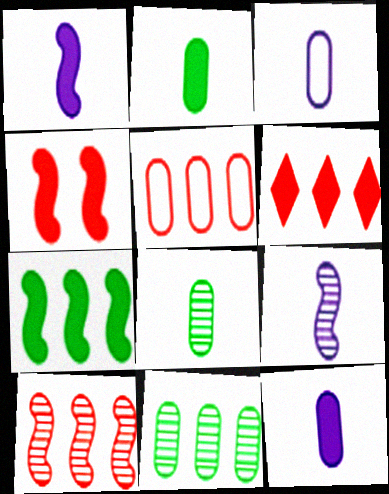[[1, 4, 7], 
[5, 6, 10]]